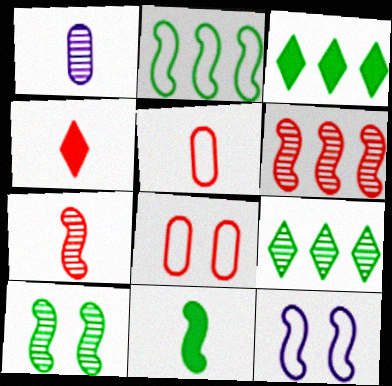[[2, 10, 11], 
[4, 5, 7], 
[4, 6, 8], 
[6, 11, 12]]